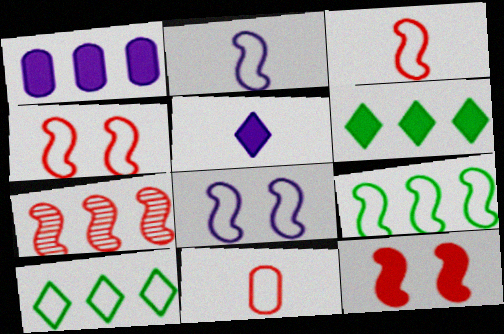[[1, 7, 10], 
[2, 4, 9], 
[3, 7, 12], 
[3, 8, 9], 
[8, 10, 11]]